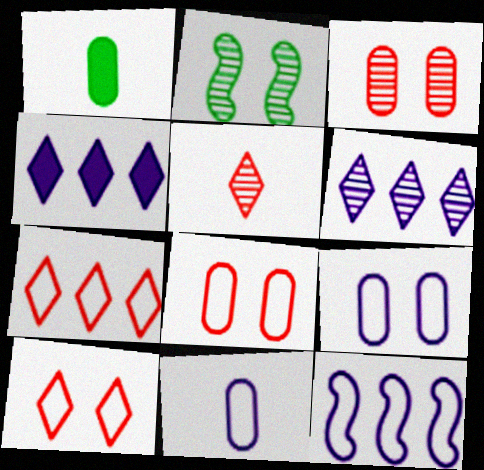[]